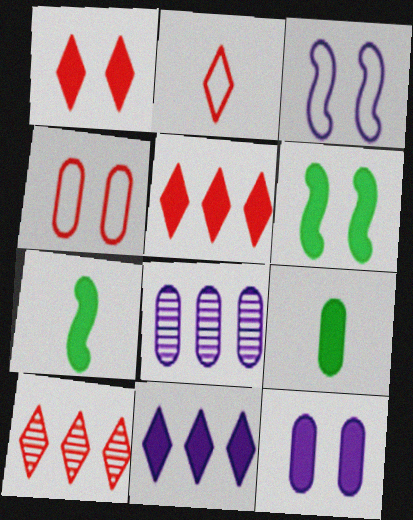[[1, 2, 10], 
[1, 6, 12], 
[2, 6, 8], 
[3, 9, 10], 
[4, 8, 9], 
[5, 7, 12]]